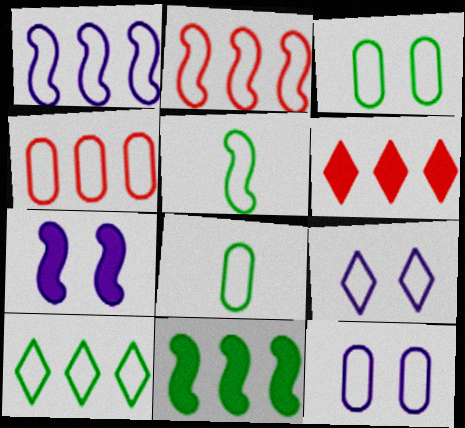[[1, 4, 10], 
[2, 8, 9], 
[3, 5, 10], 
[4, 5, 9], 
[4, 8, 12]]